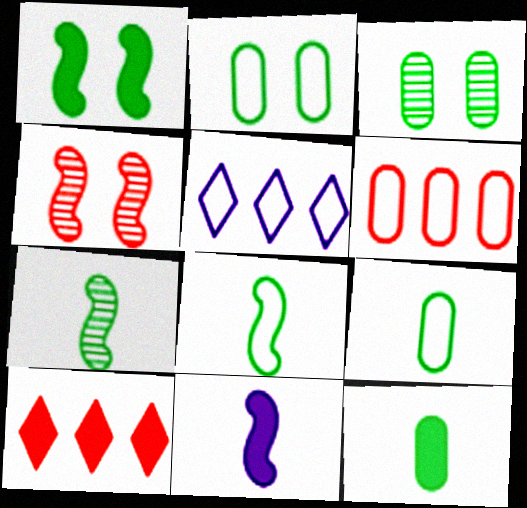[[4, 5, 12]]